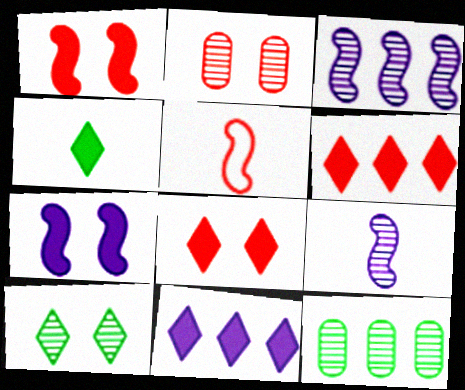[[2, 5, 6], 
[4, 8, 11]]